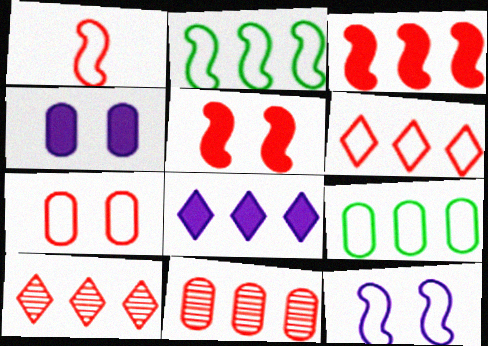[[1, 2, 12], 
[1, 6, 7], 
[2, 8, 11], 
[3, 6, 11]]